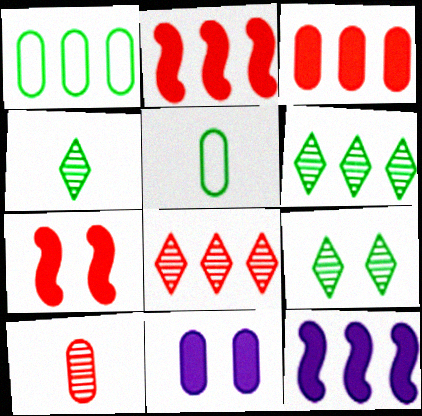[[1, 8, 12], 
[1, 10, 11], 
[4, 6, 9]]